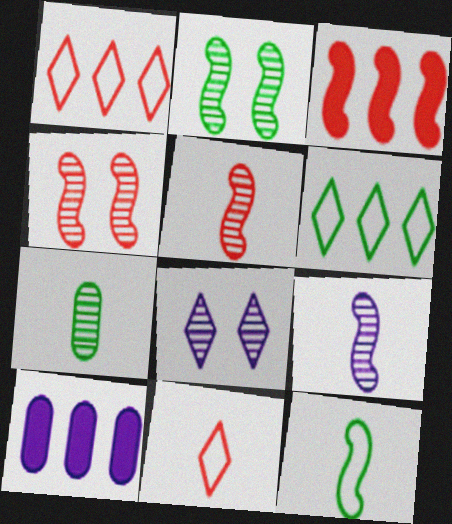[[2, 10, 11]]